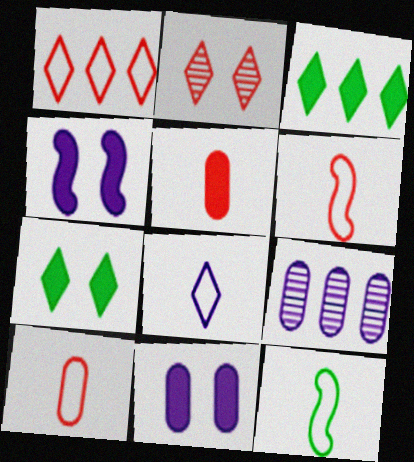[[2, 3, 8], 
[3, 4, 5], 
[4, 8, 9], 
[6, 7, 9], 
[8, 10, 12]]